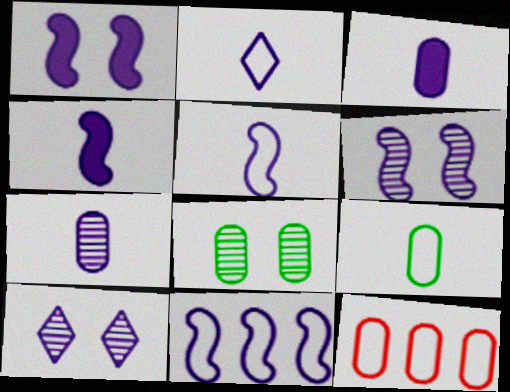[[2, 4, 7], 
[3, 8, 12], 
[3, 10, 11], 
[4, 6, 11]]